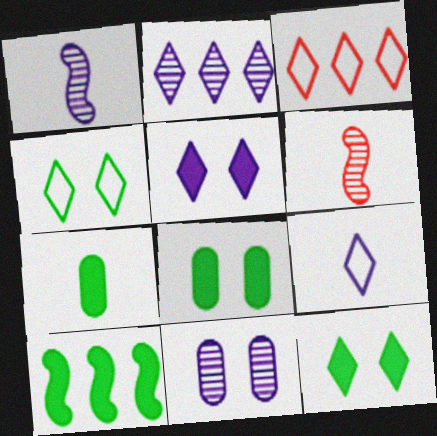[[1, 2, 11], 
[1, 3, 8], 
[2, 5, 9], 
[3, 4, 9], 
[6, 7, 9], 
[7, 10, 12]]